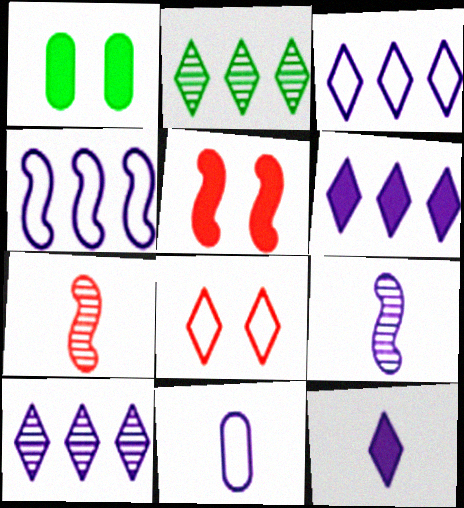[[1, 3, 7], 
[2, 5, 11], 
[2, 8, 12], 
[3, 6, 10], 
[9, 11, 12]]